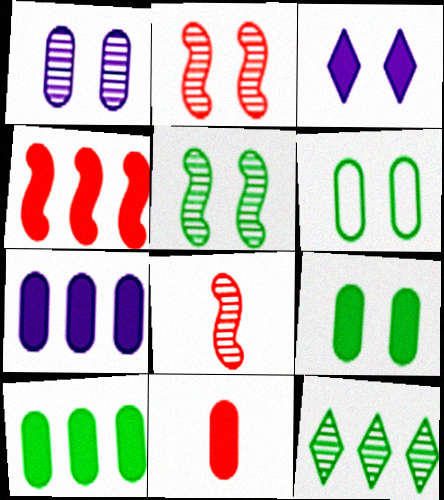[[1, 8, 12], 
[2, 3, 6], 
[7, 9, 11]]